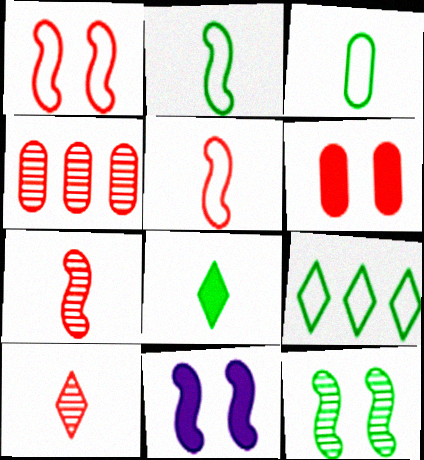[[1, 11, 12]]